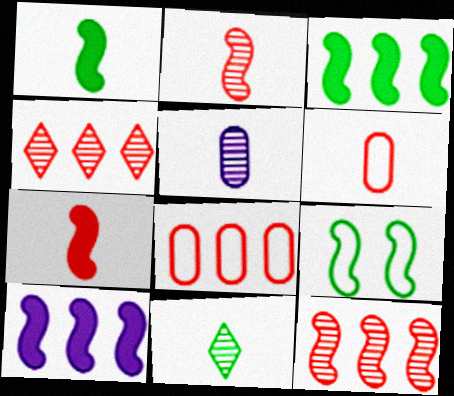[[2, 5, 11], 
[2, 9, 10]]